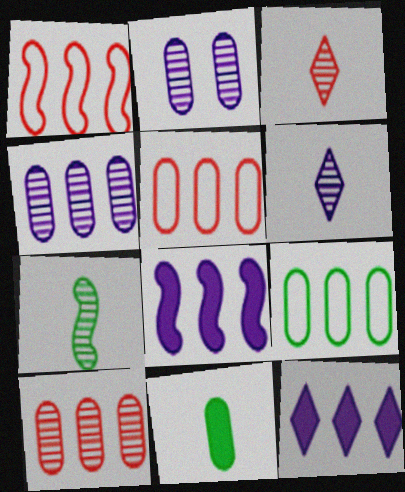[[2, 5, 11]]